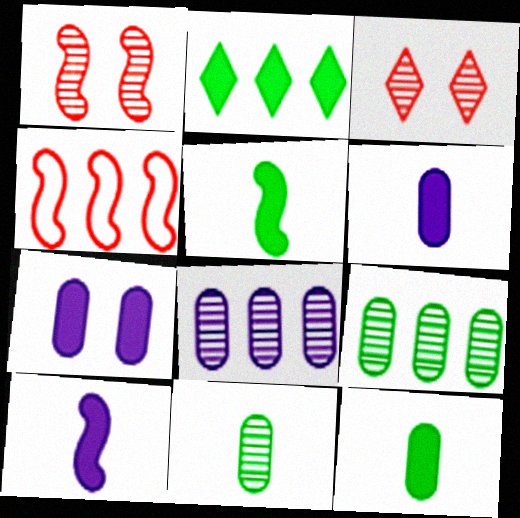[[2, 4, 8]]